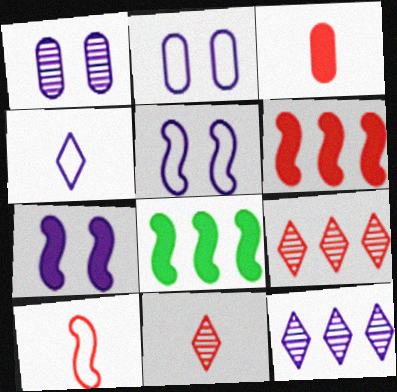[[2, 8, 11], 
[3, 10, 11]]